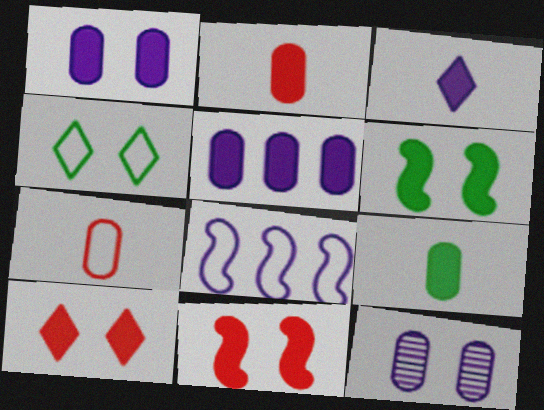[[1, 6, 10], 
[3, 8, 12], 
[4, 7, 8], 
[4, 11, 12]]